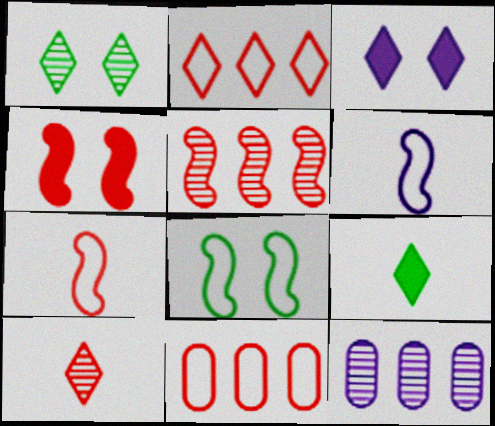[[3, 6, 12], 
[4, 5, 7], 
[4, 10, 11]]